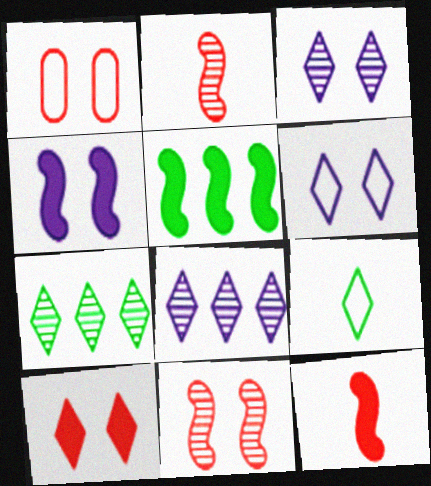[[1, 10, 11], 
[4, 5, 12], 
[8, 9, 10]]